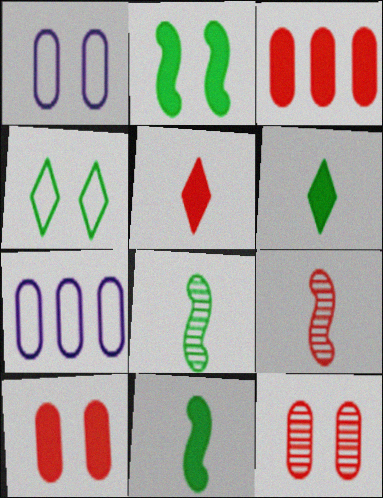[]